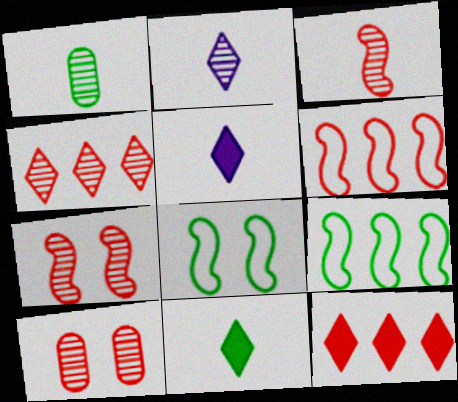[[1, 2, 3], 
[3, 4, 10], 
[5, 9, 10]]